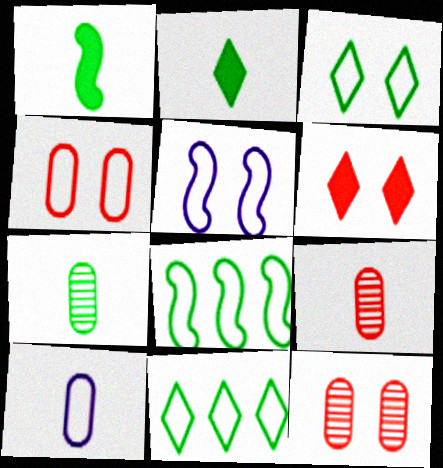[[3, 4, 5]]